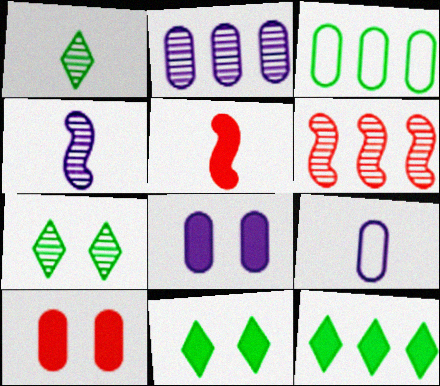[[1, 5, 9], 
[2, 8, 9], 
[5, 8, 12], 
[6, 9, 11]]